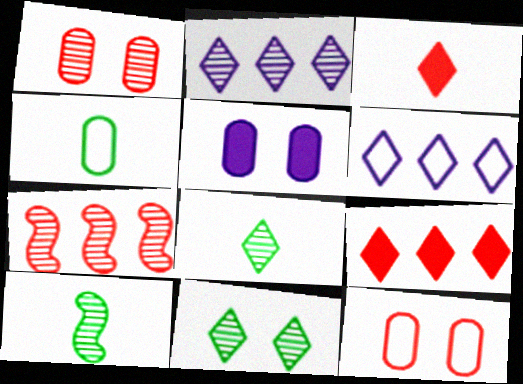[[1, 2, 10], 
[3, 6, 11], 
[3, 7, 12]]